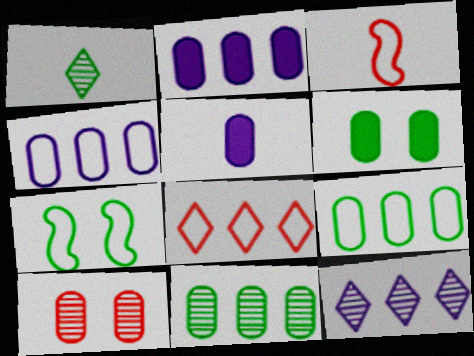[[1, 3, 5], 
[3, 6, 12], 
[5, 9, 10]]